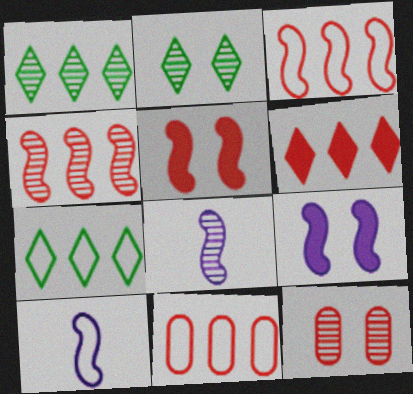[[1, 8, 12], 
[4, 6, 11]]